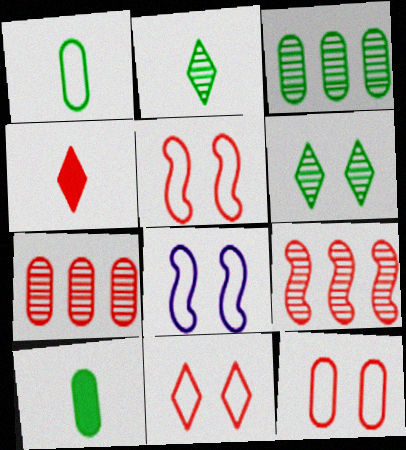[[3, 4, 8], 
[4, 5, 7], 
[4, 9, 12], 
[5, 11, 12]]